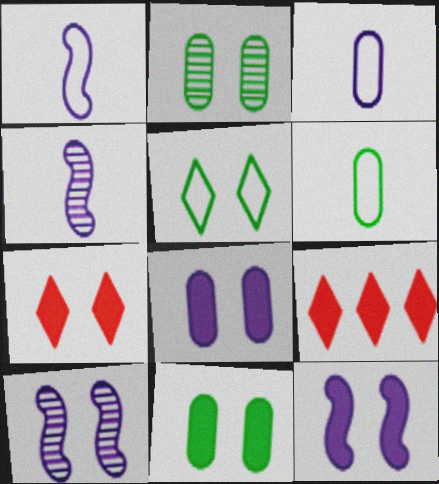[[1, 2, 9], 
[6, 9, 10], 
[7, 11, 12]]